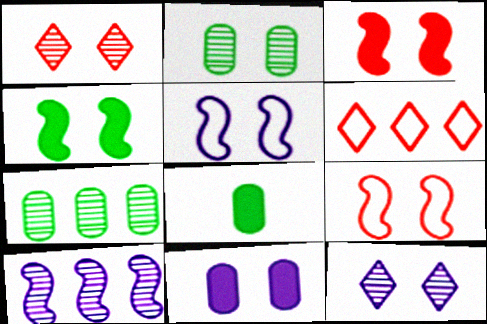[[5, 11, 12]]